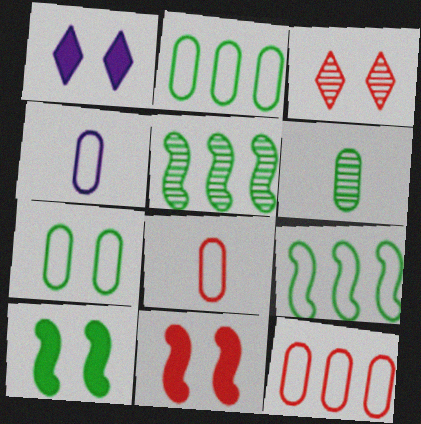[[1, 5, 8], 
[4, 7, 12]]